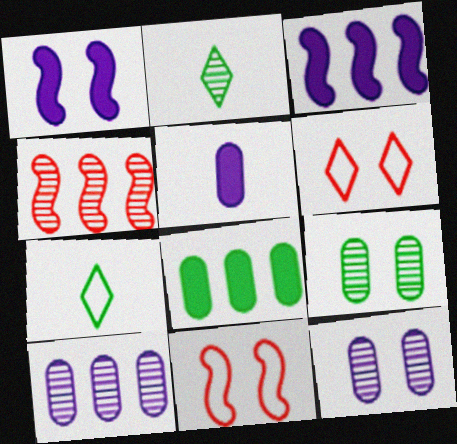[[1, 6, 9], 
[2, 4, 12]]